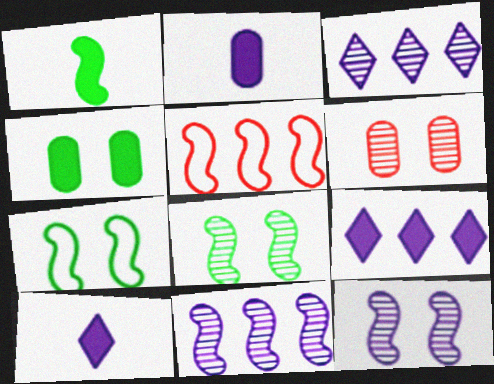[[1, 5, 12]]